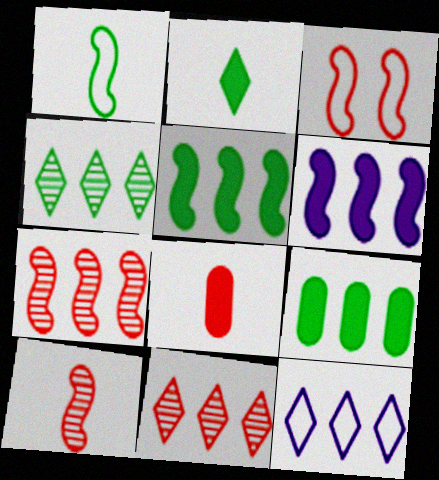[[3, 8, 11], 
[7, 9, 12]]